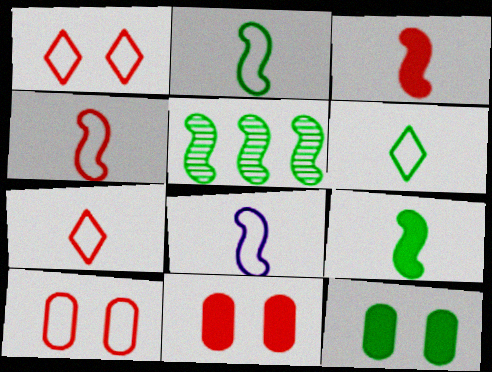[[2, 4, 8], 
[5, 6, 12]]